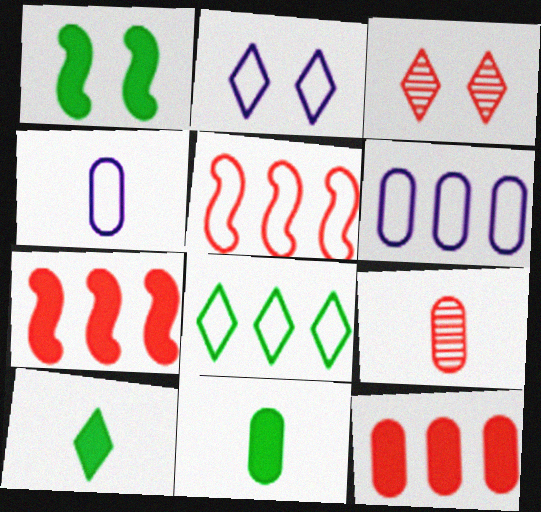[[4, 9, 11], 
[5, 6, 8]]